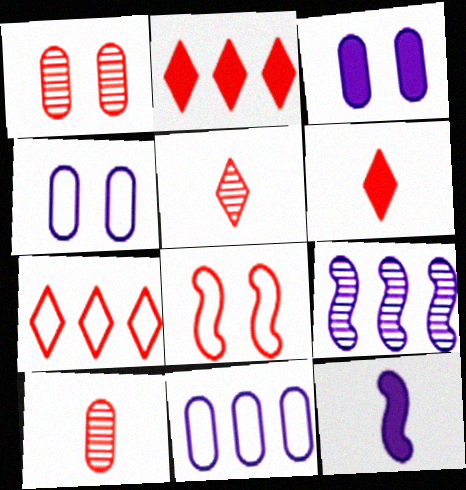[[2, 8, 10]]